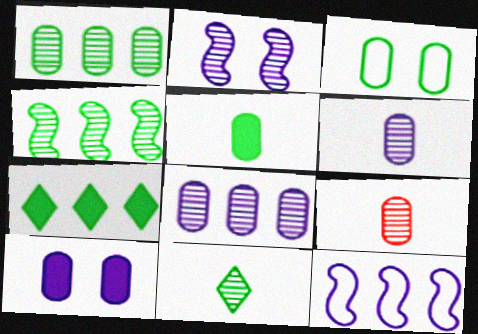[[1, 3, 5]]